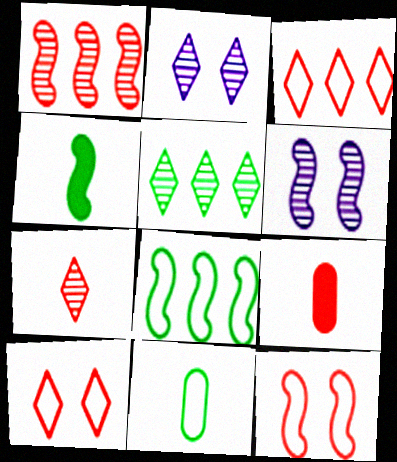[[1, 9, 10], 
[2, 5, 7], 
[2, 8, 9]]